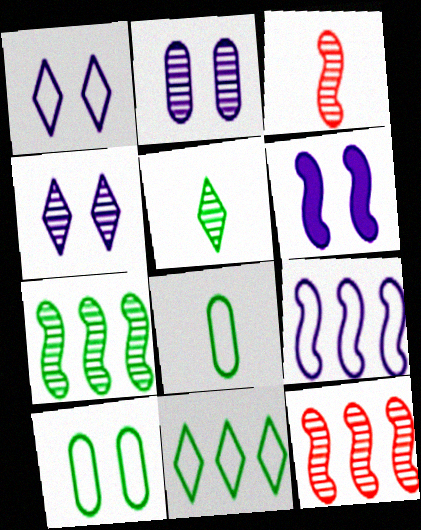[[1, 2, 6], 
[2, 5, 12]]